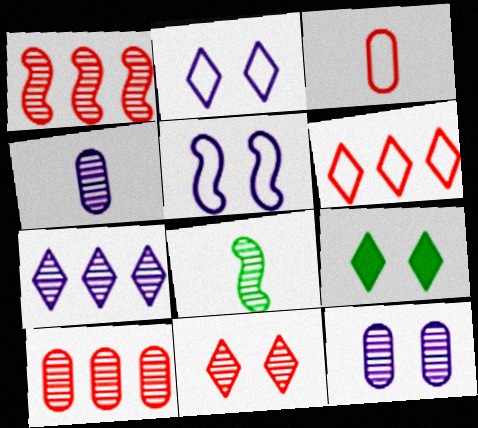[[2, 9, 11]]